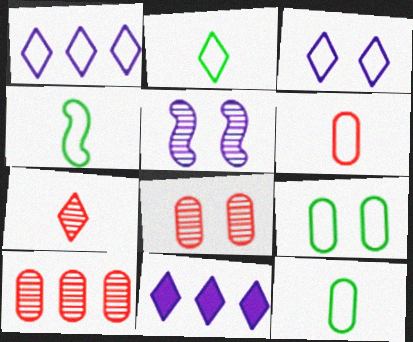[[2, 4, 12], 
[4, 8, 11]]